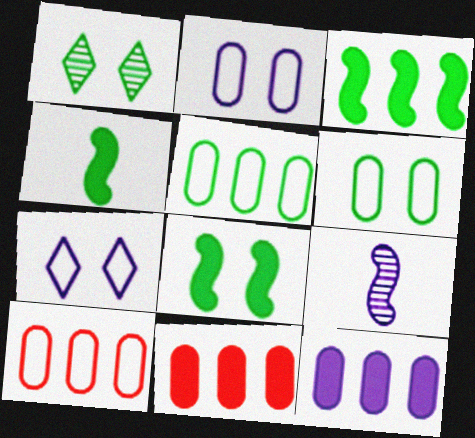[[1, 4, 5], 
[1, 6, 8], 
[3, 4, 8], 
[7, 9, 12]]